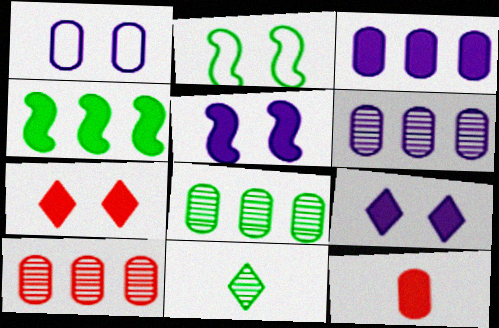[[1, 8, 12], 
[4, 9, 12], 
[6, 8, 10]]